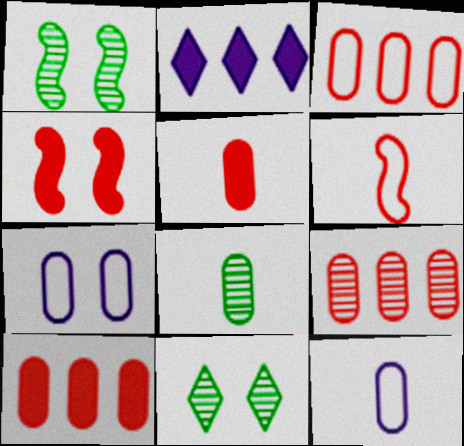[[3, 9, 10], 
[4, 7, 11], 
[5, 8, 12], 
[7, 8, 10]]